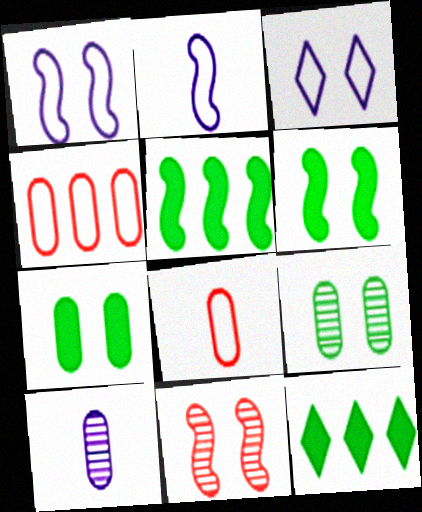[[1, 6, 11], 
[2, 5, 11], 
[3, 7, 11], 
[4, 7, 10]]